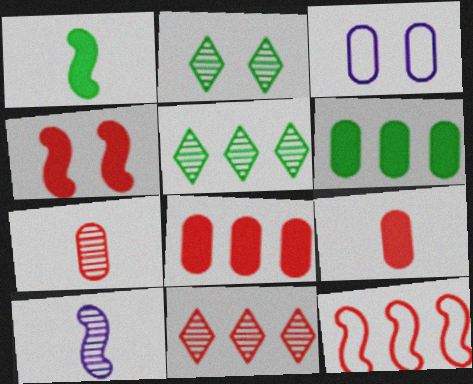[[1, 3, 11], 
[2, 3, 4], 
[3, 6, 7], 
[8, 11, 12]]